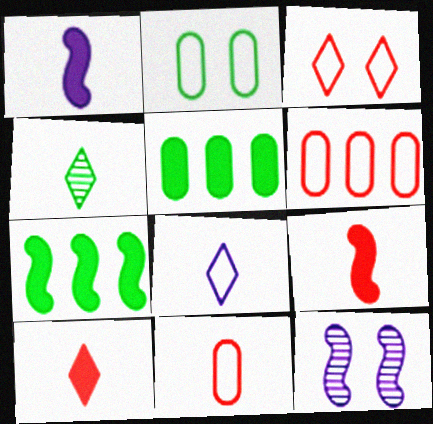[[1, 4, 11], 
[2, 4, 7], 
[4, 8, 10]]